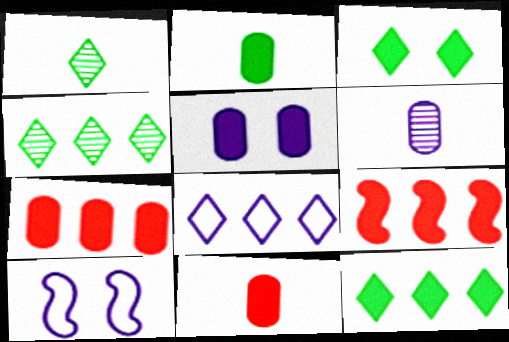[[1, 7, 10], 
[2, 5, 7], 
[4, 10, 11]]